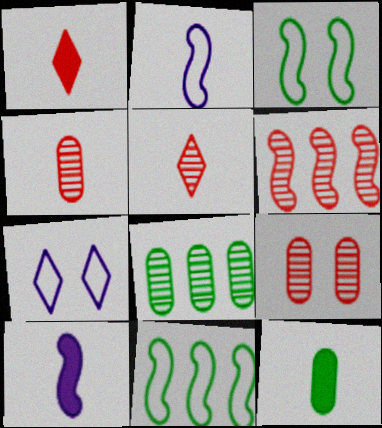[[1, 10, 12], 
[2, 5, 12], 
[3, 6, 10], 
[5, 6, 9], 
[6, 7, 12]]